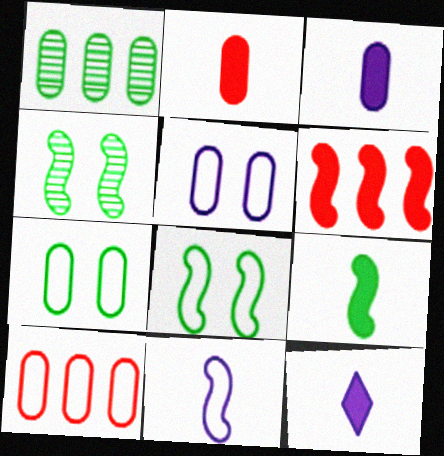[[1, 2, 5], 
[2, 9, 12], 
[4, 6, 11], 
[4, 10, 12]]